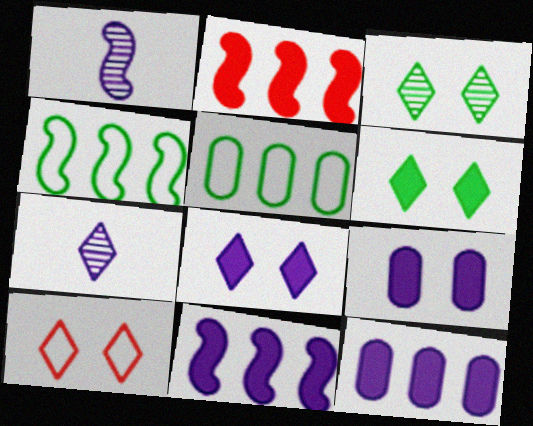[[3, 8, 10]]